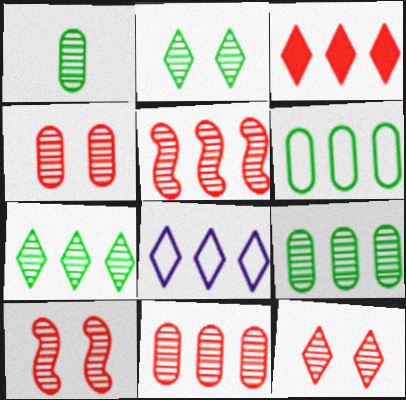[[3, 7, 8], 
[4, 10, 12]]